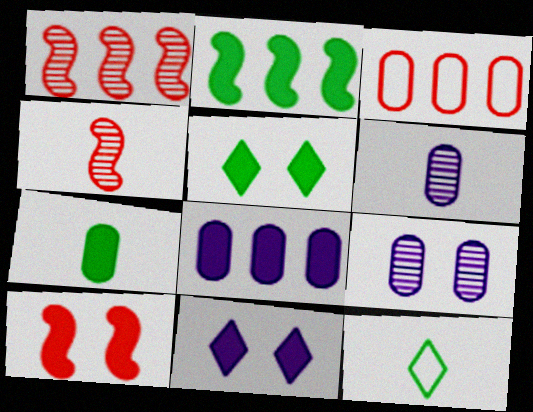[[2, 5, 7], 
[3, 7, 9]]